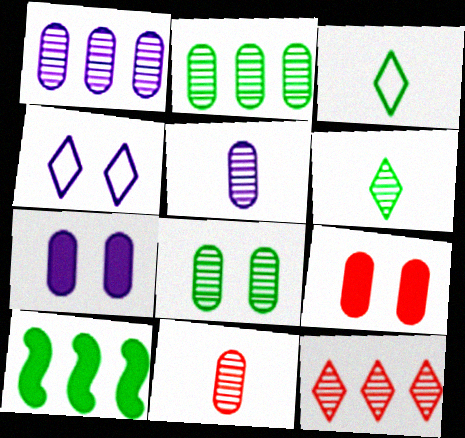[[1, 8, 11], 
[3, 8, 10], 
[4, 10, 11]]